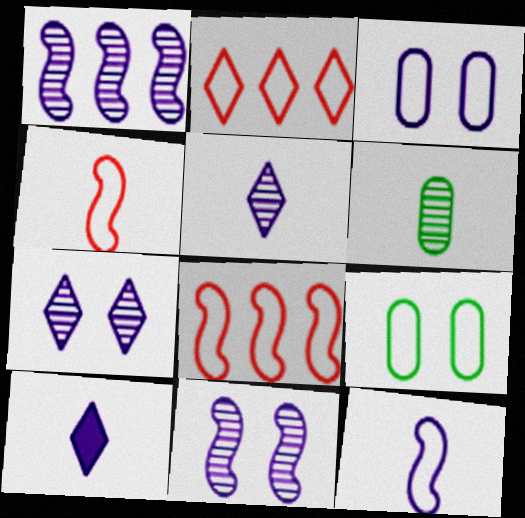[[1, 3, 10], 
[2, 9, 12], 
[4, 6, 10]]